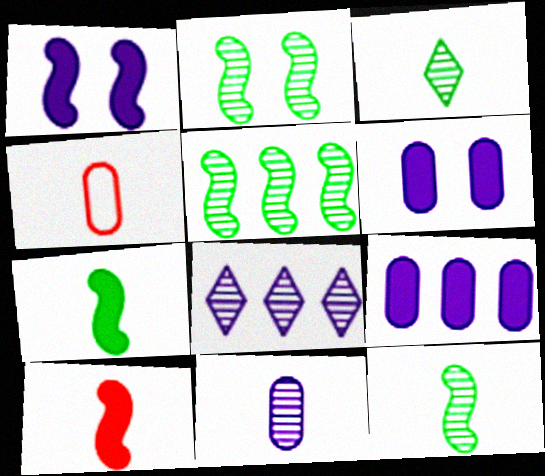[[2, 5, 12]]